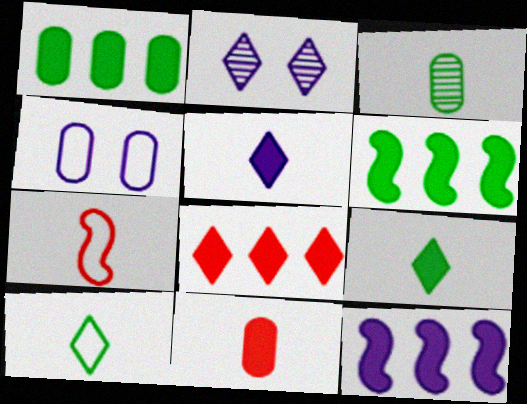[[1, 2, 7], 
[1, 8, 12], 
[2, 8, 10], 
[3, 5, 7]]